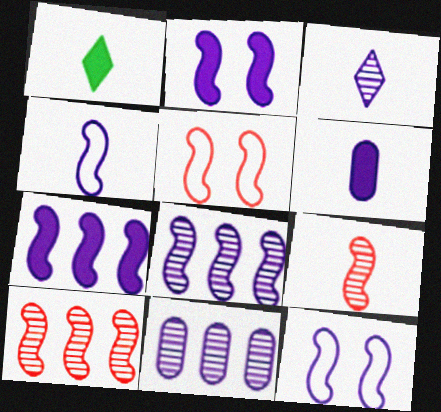[[1, 5, 11], 
[2, 4, 8], 
[3, 4, 6]]